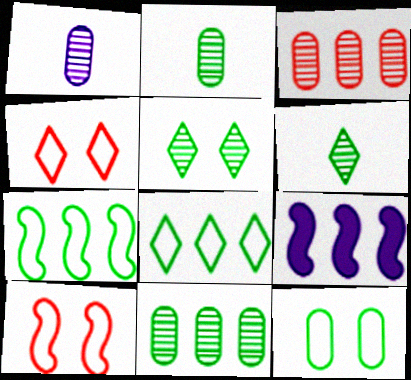[[2, 4, 9], 
[3, 8, 9]]